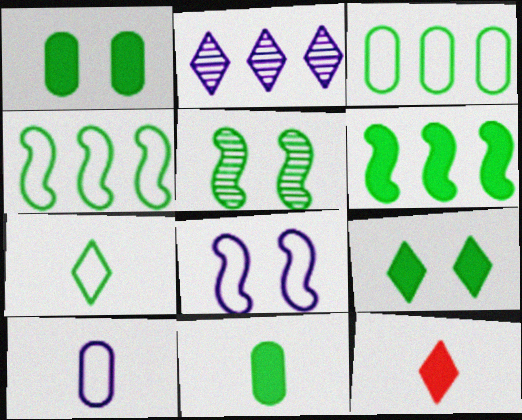[[6, 9, 11]]